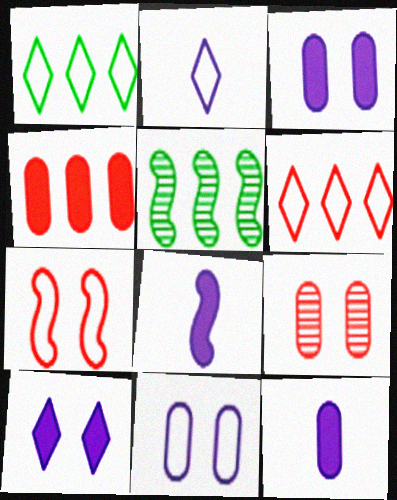[[1, 8, 9], 
[5, 7, 8]]